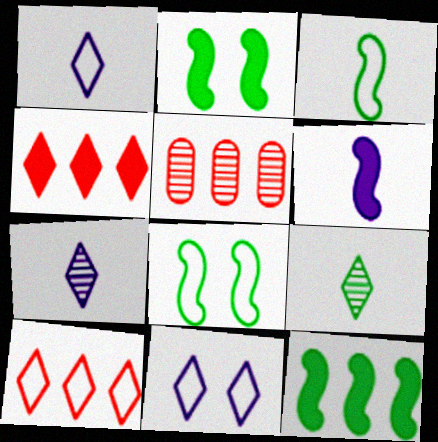[[1, 2, 5], 
[4, 9, 11]]